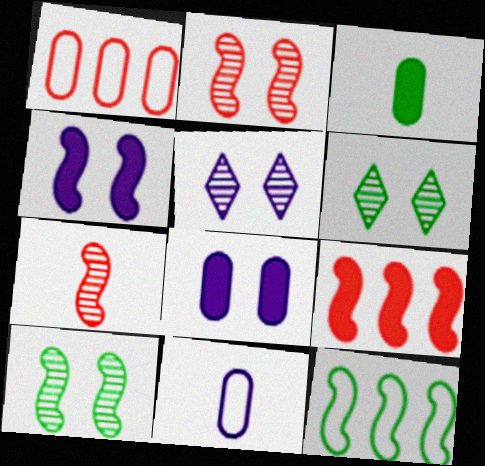[[3, 6, 12], 
[4, 7, 12], 
[6, 9, 11]]